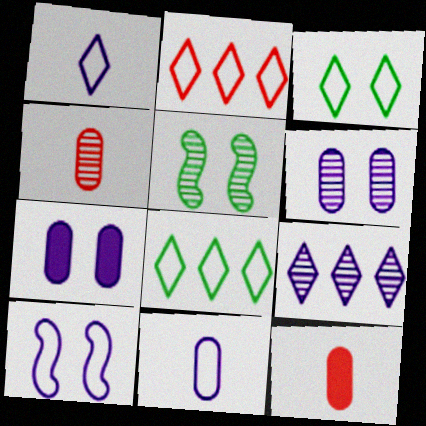[[1, 2, 3], 
[4, 5, 9]]